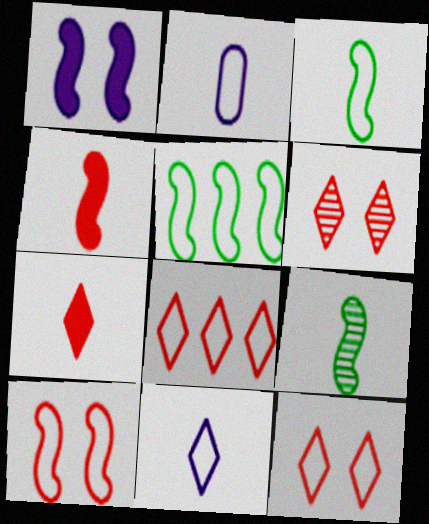[[2, 5, 12], 
[2, 7, 9], 
[6, 7, 8]]